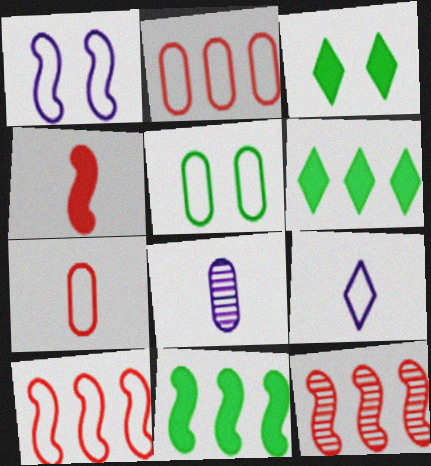[[3, 8, 10], 
[5, 9, 10]]